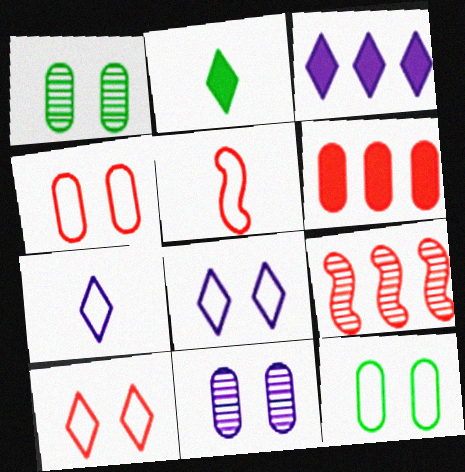[[1, 3, 5]]